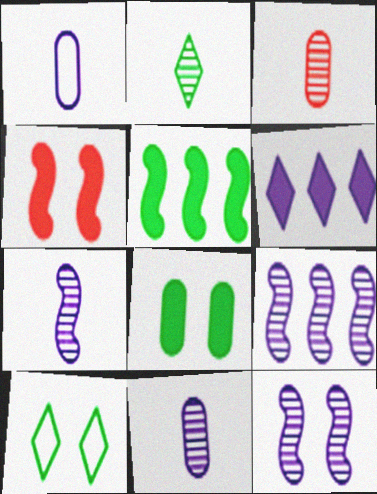[[1, 6, 12], 
[2, 3, 7], 
[7, 9, 12]]